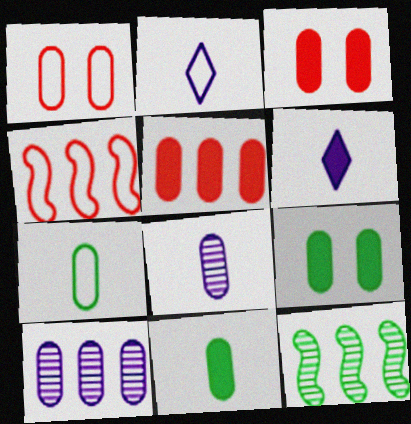[[1, 6, 12], 
[1, 10, 11], 
[2, 3, 12], 
[3, 7, 10]]